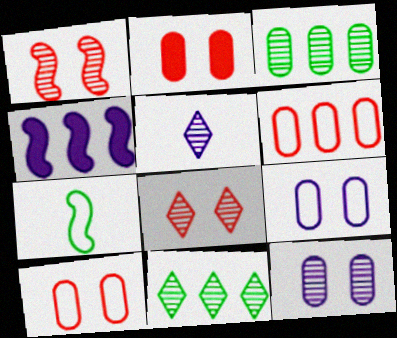[[1, 3, 5], 
[1, 4, 7], 
[4, 5, 9], 
[4, 6, 11], 
[5, 8, 11]]